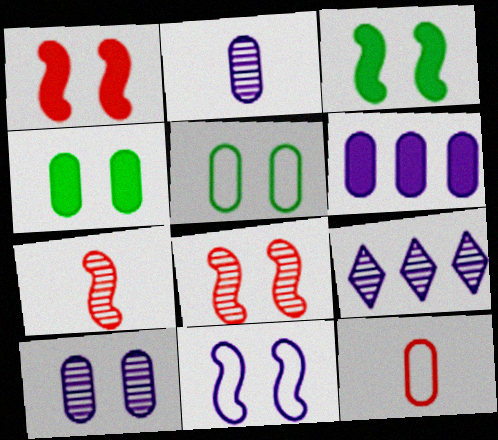[[3, 8, 11], 
[3, 9, 12]]